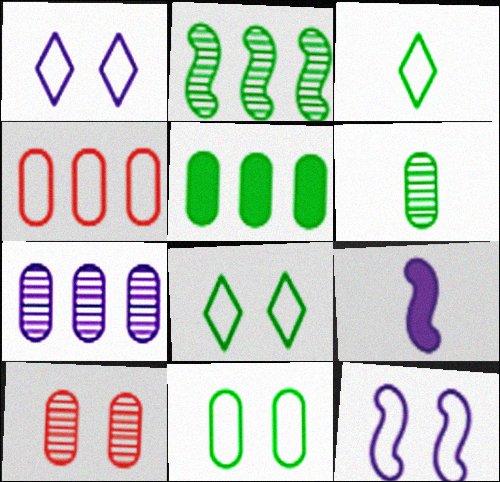[[1, 7, 9], 
[3, 4, 12], 
[4, 5, 7], 
[5, 6, 11], 
[6, 7, 10]]